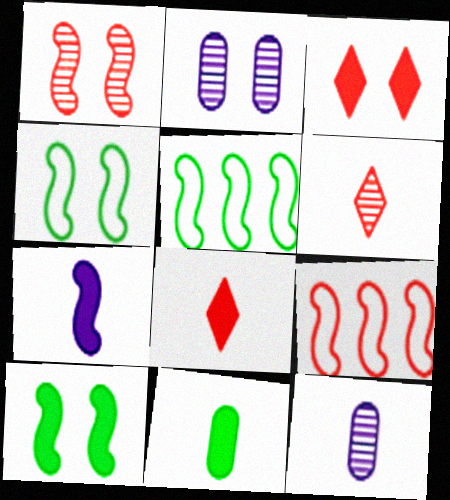[[1, 5, 7], 
[2, 3, 4], 
[2, 5, 8], 
[3, 5, 12], 
[7, 8, 11]]